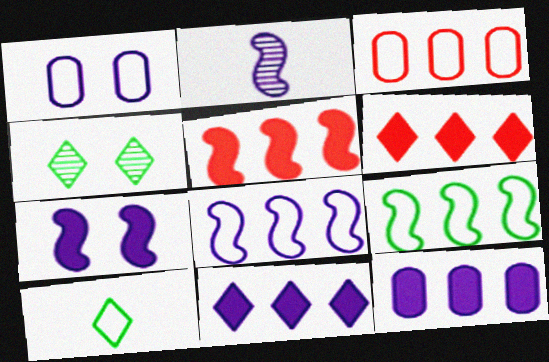[[1, 2, 11], 
[2, 7, 8]]